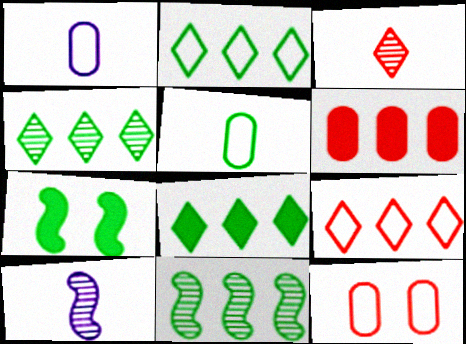[[2, 4, 8], 
[4, 5, 7], 
[8, 10, 12]]